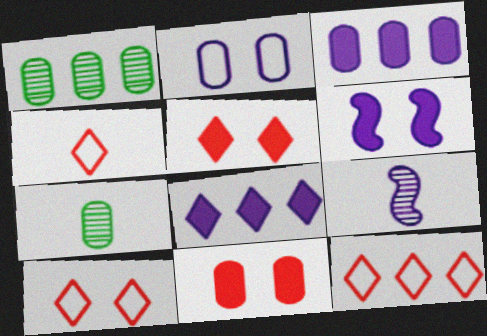[[1, 4, 6], 
[2, 8, 9], 
[4, 10, 12], 
[6, 7, 12]]